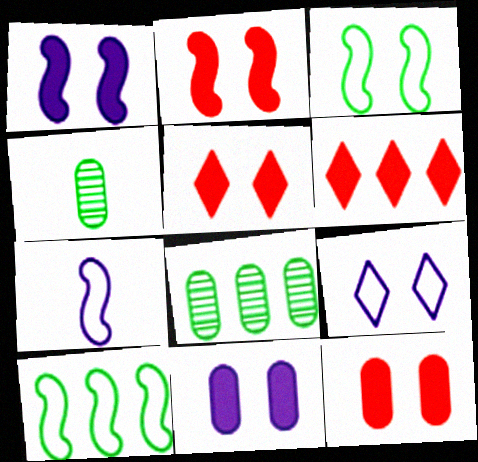[[2, 5, 12], 
[5, 7, 8]]